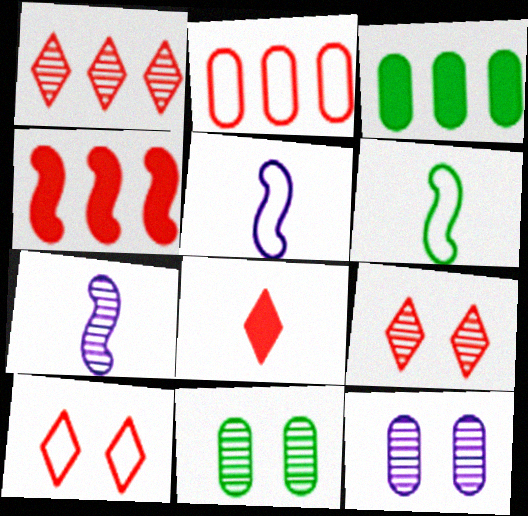[[1, 2, 4], 
[1, 7, 11], 
[1, 8, 10], 
[3, 5, 9], 
[3, 7, 10]]